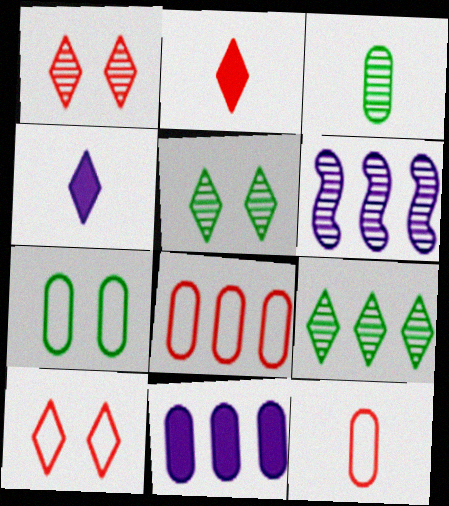[[1, 3, 6], 
[2, 6, 7], 
[4, 9, 10]]